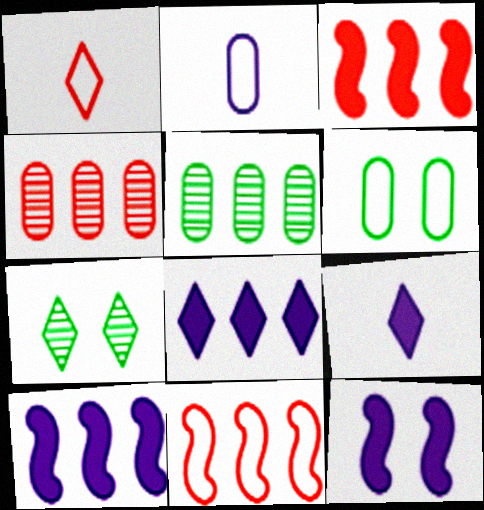[[1, 5, 12], 
[1, 7, 8], 
[2, 3, 7], 
[5, 8, 11]]